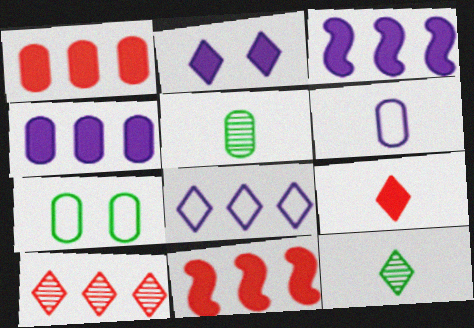[]